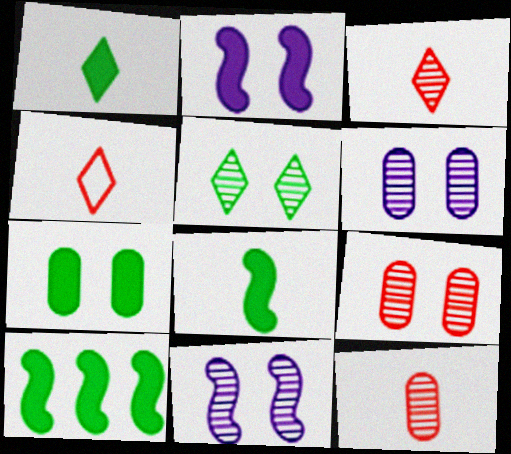[[1, 7, 10], 
[4, 6, 10], 
[5, 9, 11]]